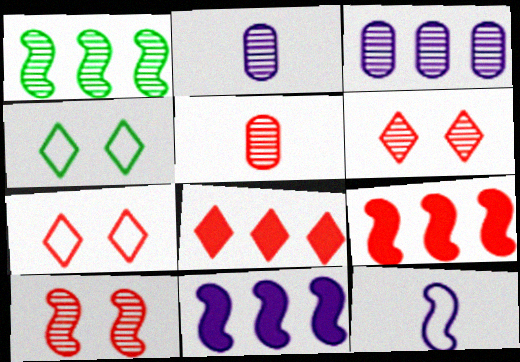[[1, 2, 6], 
[2, 4, 9], 
[4, 5, 11], 
[5, 7, 9]]